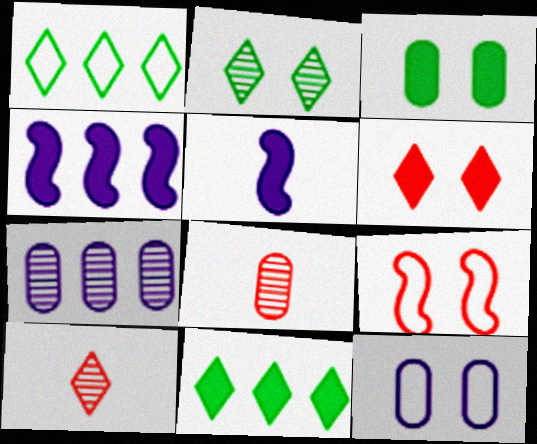[]